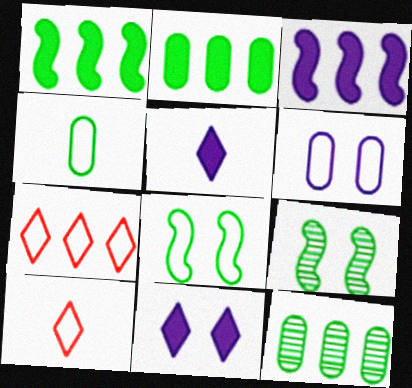[[3, 7, 12]]